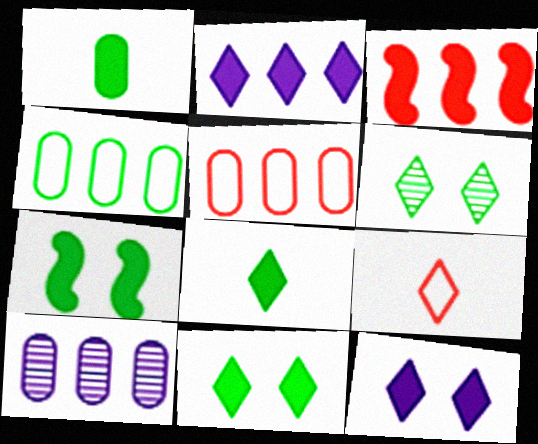[[1, 3, 12], 
[2, 6, 9], 
[7, 9, 10]]